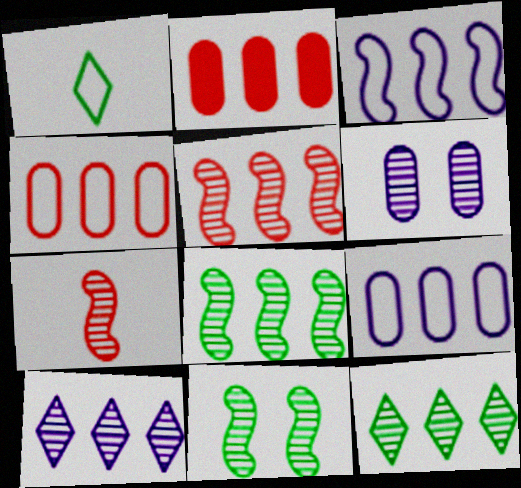[[2, 3, 12], 
[6, 7, 12]]